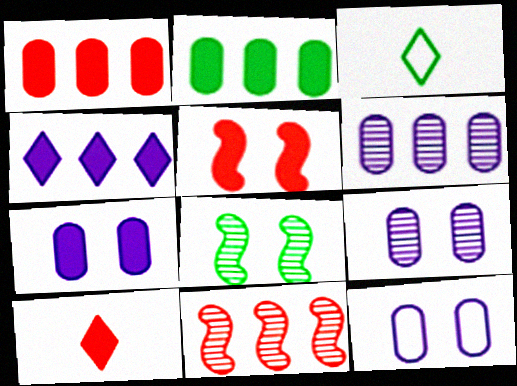[[1, 5, 10], 
[2, 3, 8], 
[3, 5, 6], 
[3, 7, 11], 
[7, 9, 12]]